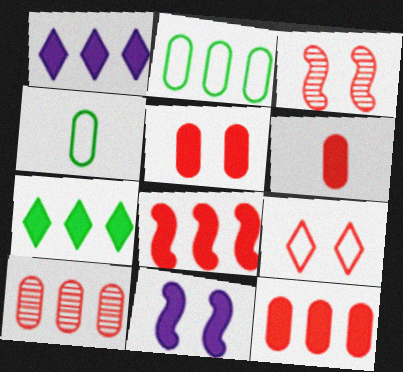[[1, 3, 4], 
[3, 5, 9], 
[5, 6, 12], 
[6, 7, 11]]